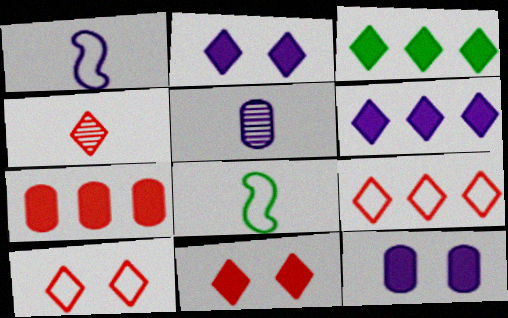[[4, 9, 11]]